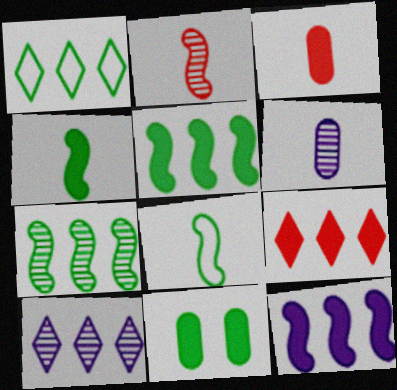[[1, 9, 10]]